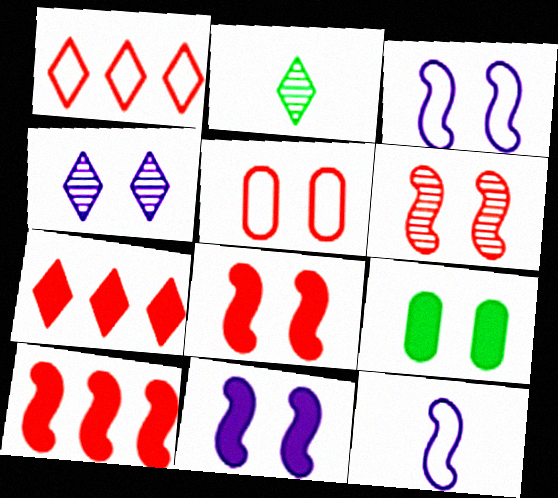[]